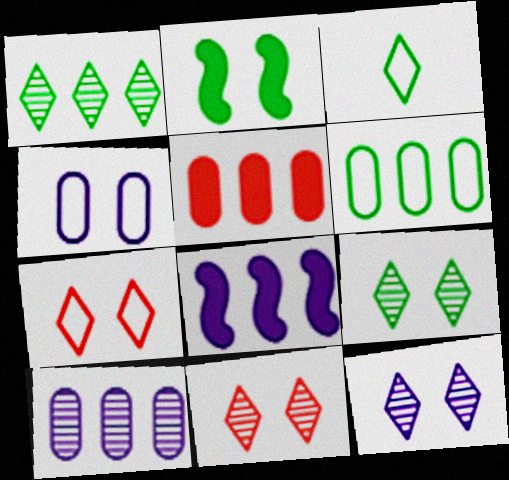[[2, 4, 11], 
[5, 6, 10], 
[9, 11, 12]]